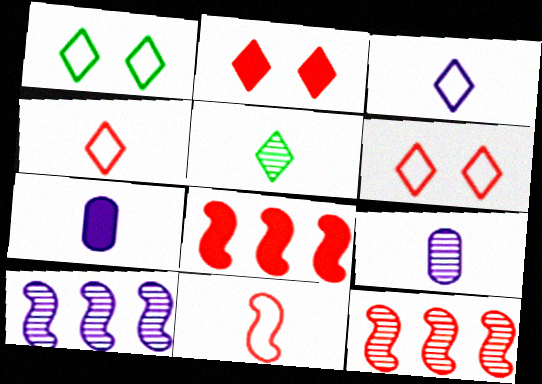[[1, 7, 12], 
[1, 8, 9], 
[5, 7, 11]]